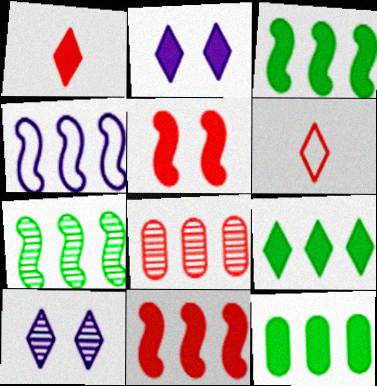[[1, 2, 9], 
[3, 9, 12], 
[4, 7, 11], 
[4, 8, 9], 
[5, 6, 8], 
[6, 9, 10]]